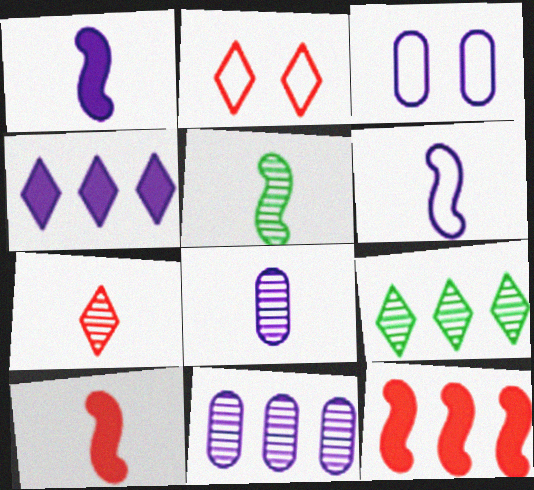[[3, 9, 10], 
[5, 6, 10], 
[5, 7, 8]]